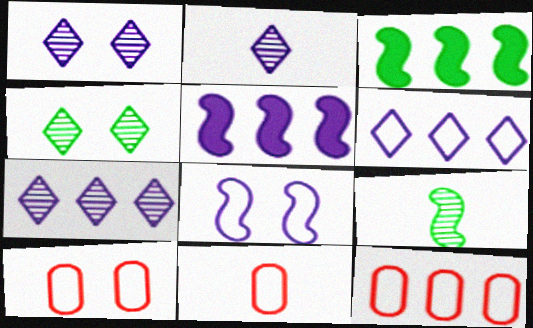[[1, 2, 7], 
[1, 3, 11], 
[2, 3, 10], 
[3, 7, 12], 
[4, 5, 11], 
[10, 11, 12]]